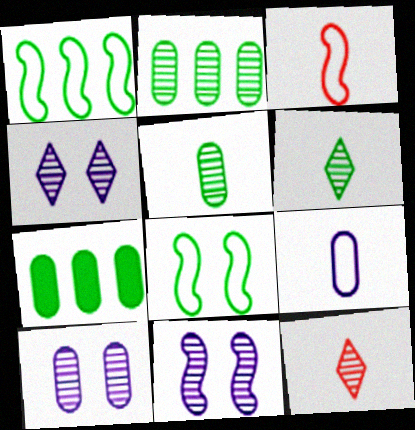[[2, 11, 12], 
[3, 4, 7], 
[4, 10, 11], 
[6, 7, 8]]